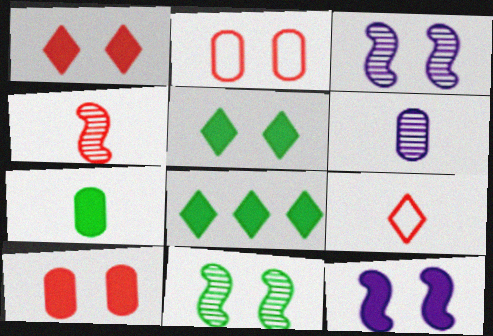[[2, 3, 5], 
[5, 10, 12]]